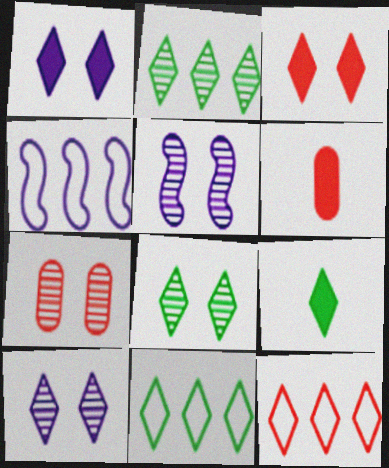[[4, 6, 8], 
[4, 7, 9], 
[5, 6, 11], 
[5, 7, 8], 
[8, 9, 11], 
[9, 10, 12]]